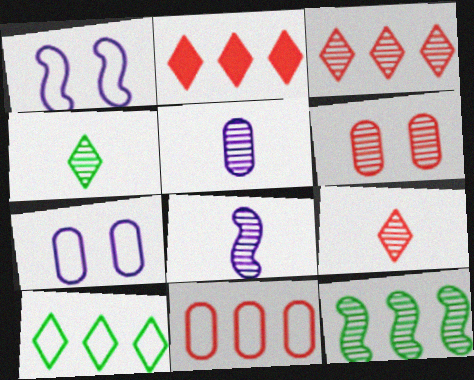[]